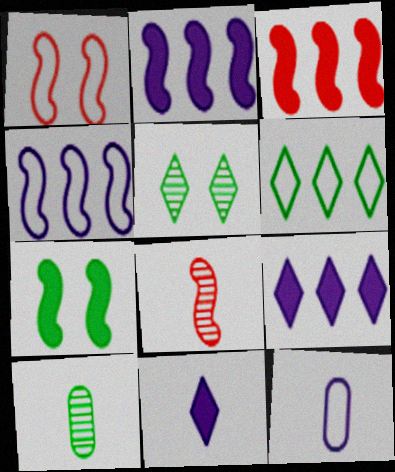[[1, 3, 8], 
[1, 6, 12], 
[1, 9, 10], 
[3, 5, 12], 
[4, 7, 8], 
[6, 7, 10]]